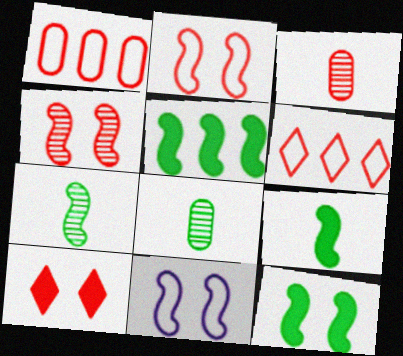[[4, 11, 12], 
[5, 9, 12]]